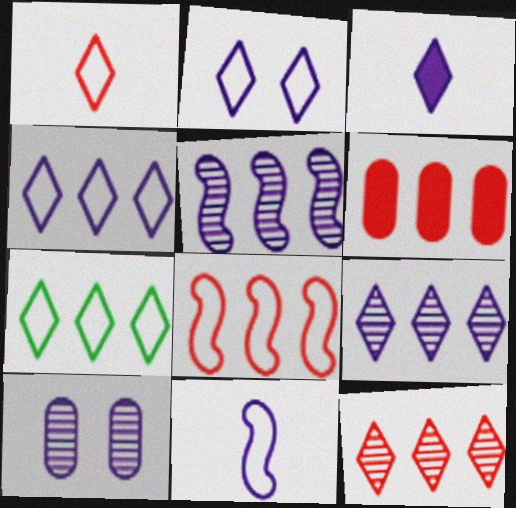[[1, 2, 7], 
[2, 3, 9], 
[5, 6, 7], 
[6, 8, 12]]